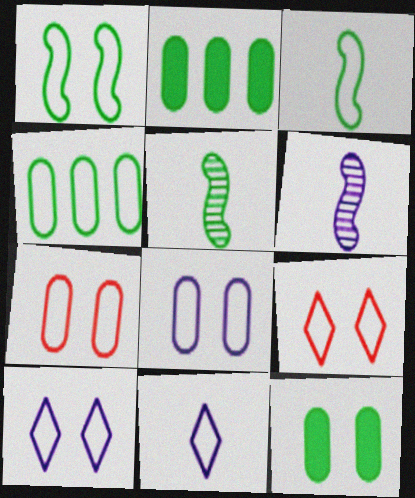[[1, 7, 10], 
[1, 8, 9], 
[2, 6, 9]]